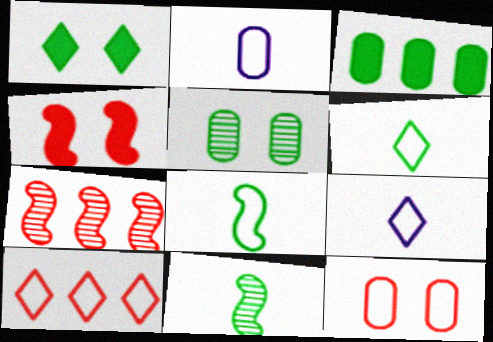[[1, 2, 7]]